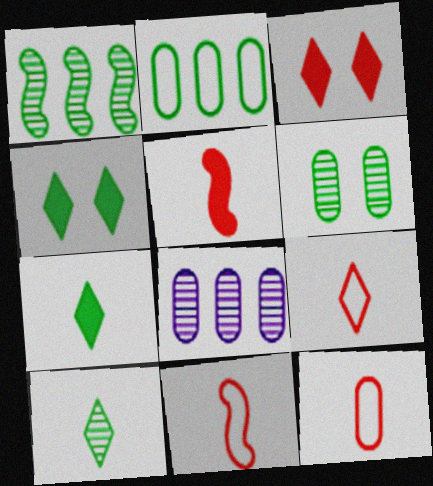[[1, 6, 10], 
[4, 8, 11], 
[9, 11, 12]]